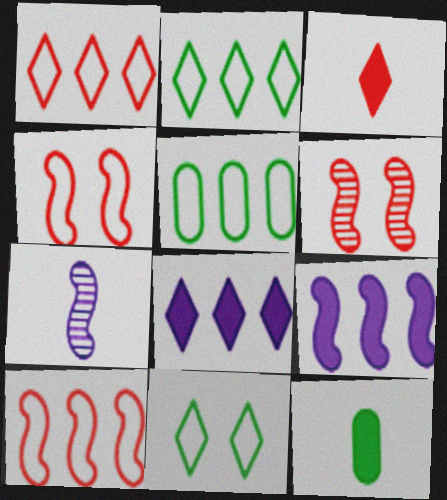[]